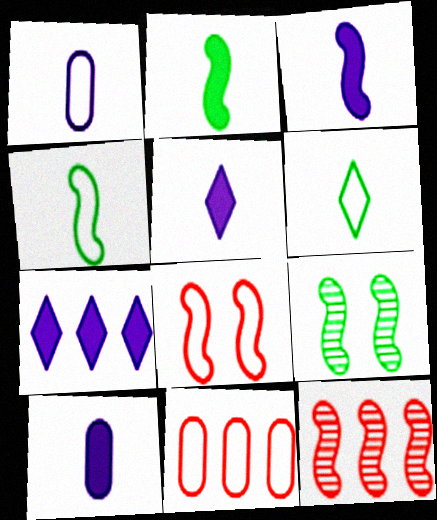[[3, 5, 10], 
[5, 9, 11]]